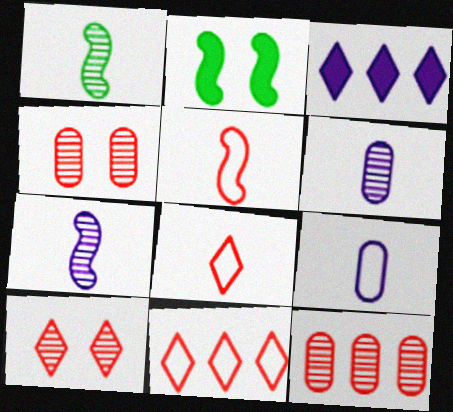[[2, 6, 11]]